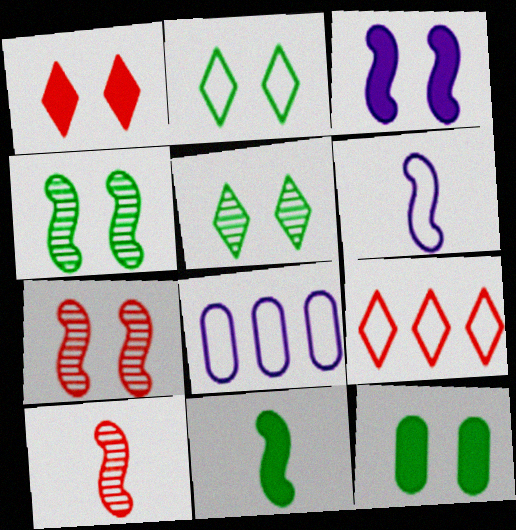[[1, 3, 12], 
[2, 4, 12], 
[6, 10, 11]]